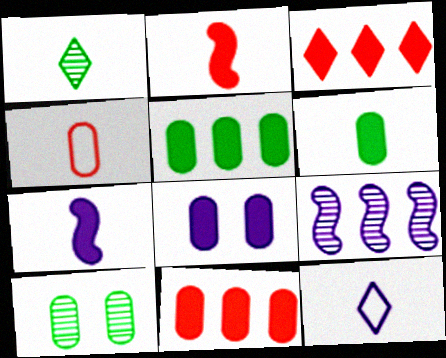[[1, 4, 7], 
[6, 8, 11], 
[8, 9, 12]]